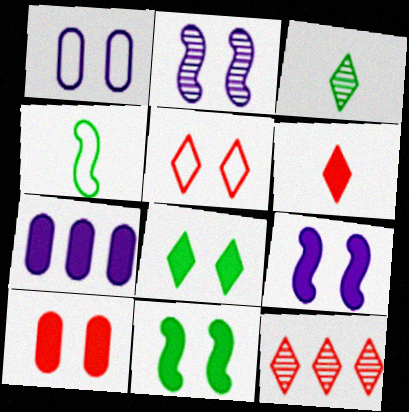[[5, 6, 12], 
[6, 7, 11], 
[8, 9, 10]]